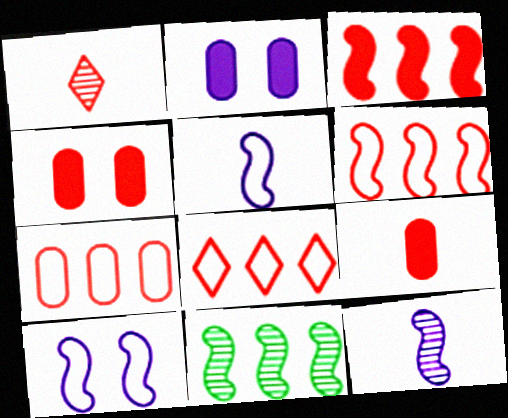[[1, 4, 6], 
[6, 7, 8]]